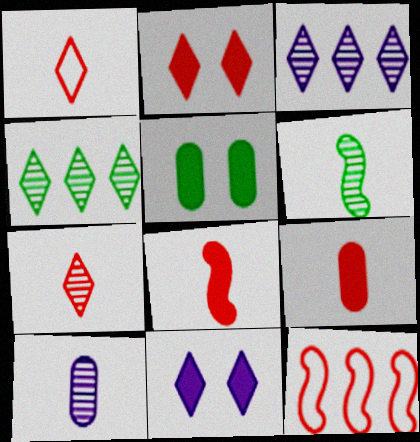[[1, 4, 11], 
[6, 7, 10]]